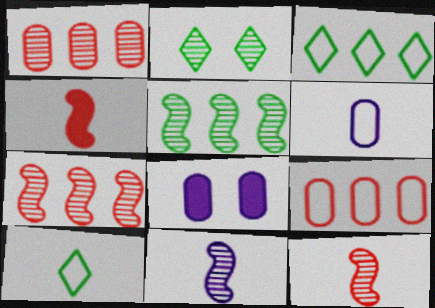[[1, 2, 11], 
[3, 8, 12], 
[7, 8, 10]]